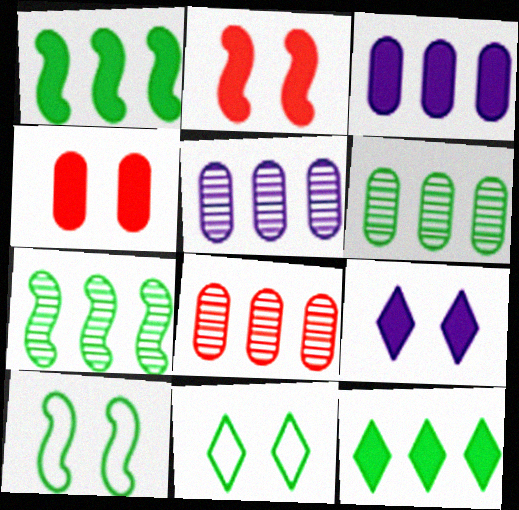[[5, 6, 8]]